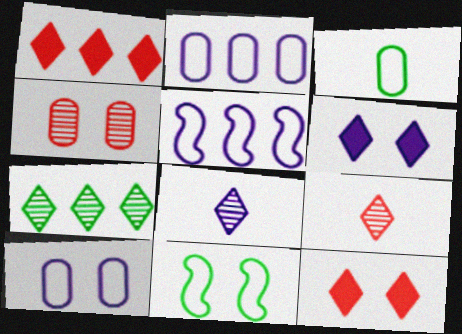[[4, 6, 11]]